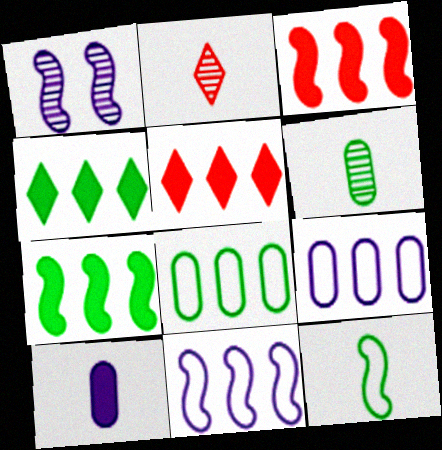[[1, 3, 12], 
[2, 10, 12]]